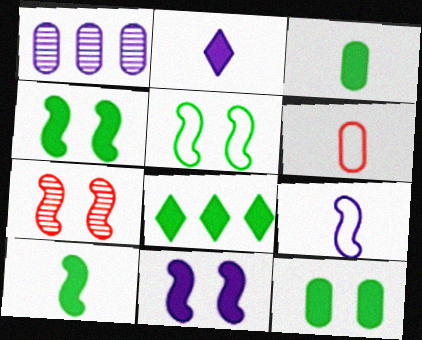[[1, 6, 12], 
[3, 4, 8], 
[5, 7, 11], 
[8, 10, 12]]